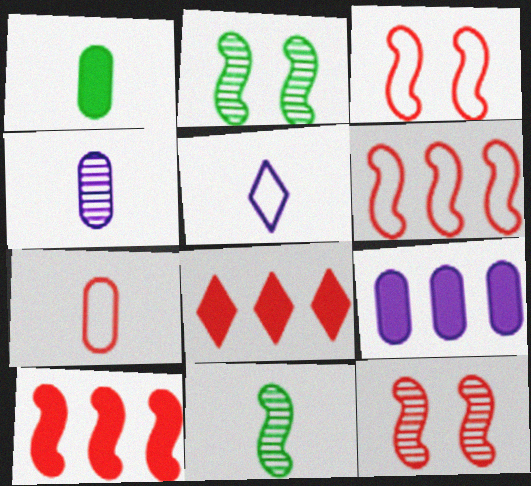[[1, 4, 7], 
[7, 8, 12]]